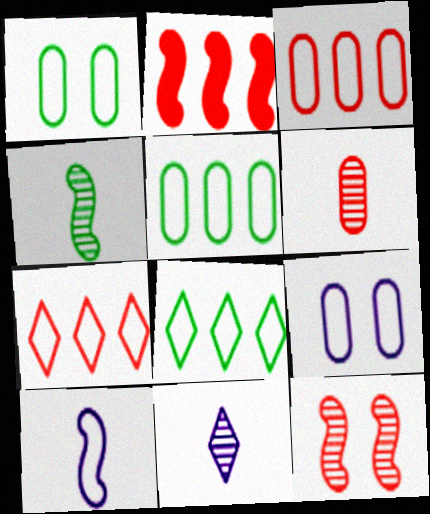[[1, 2, 11], 
[1, 7, 10], 
[4, 6, 11]]